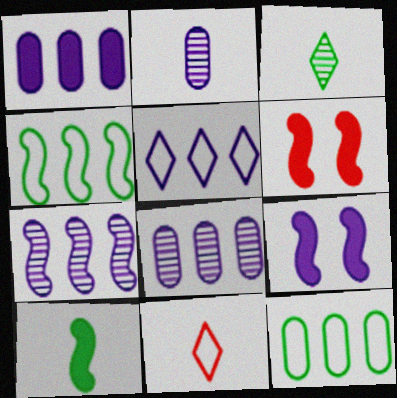[[1, 5, 7], 
[2, 5, 9], 
[2, 10, 11]]